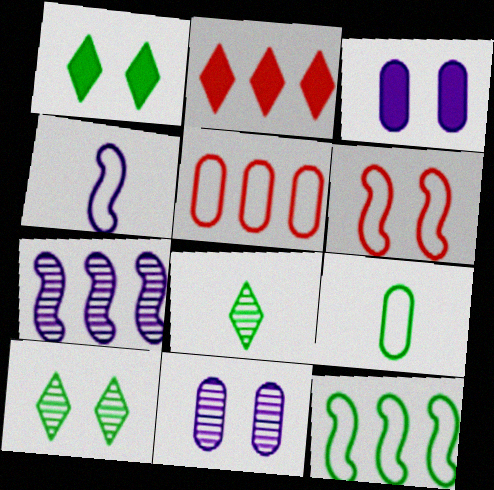[[1, 6, 11], 
[3, 6, 10], 
[4, 6, 12]]